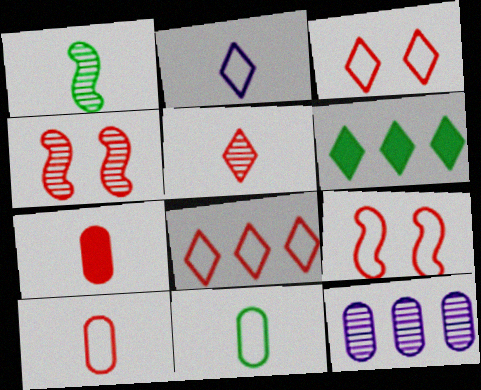[[1, 2, 7], 
[4, 7, 8], 
[8, 9, 10]]